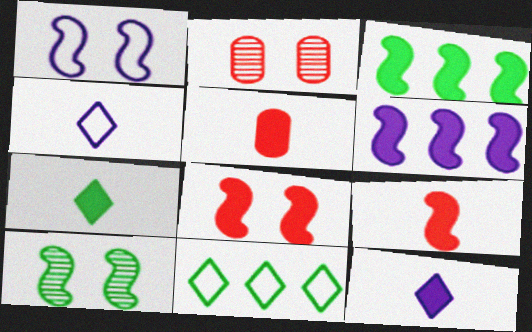[[1, 8, 10], 
[2, 3, 4]]